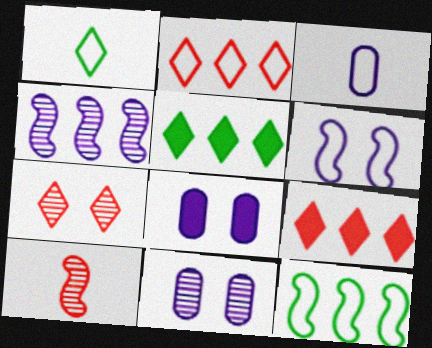[]